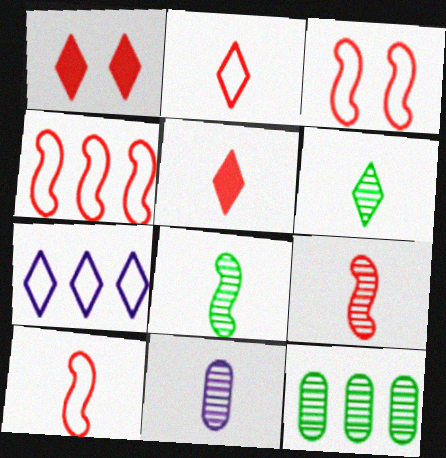[[1, 6, 7], 
[3, 4, 10], 
[6, 9, 11]]